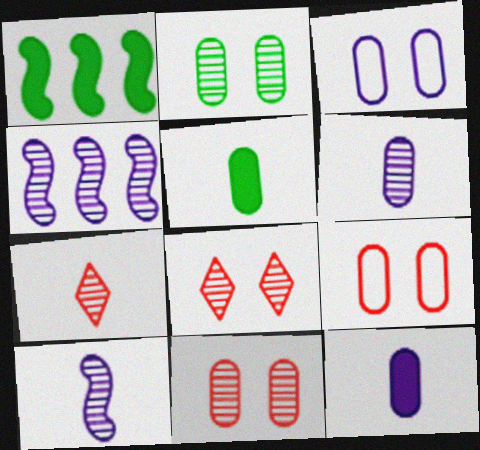[[1, 3, 7], 
[2, 4, 7]]